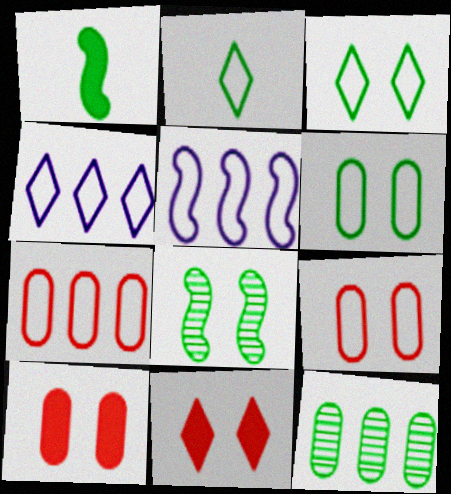[[1, 3, 12], 
[2, 5, 9]]